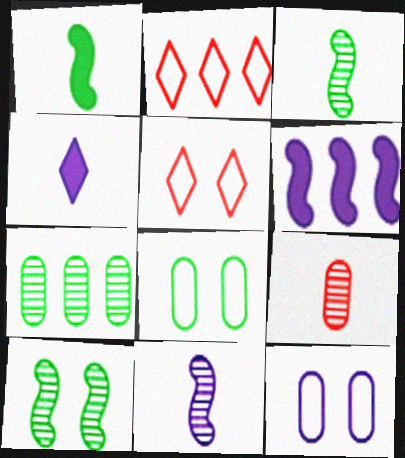[[2, 6, 7]]